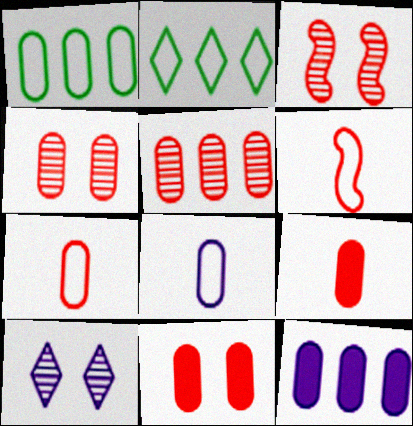[[1, 5, 12], 
[5, 7, 11]]